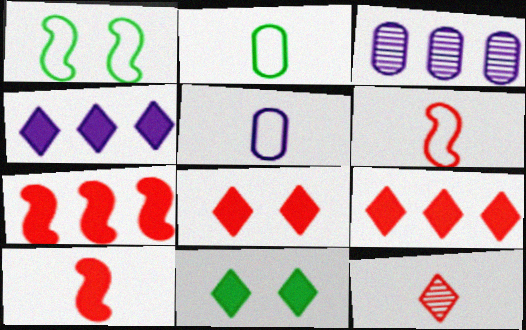[[3, 6, 11]]